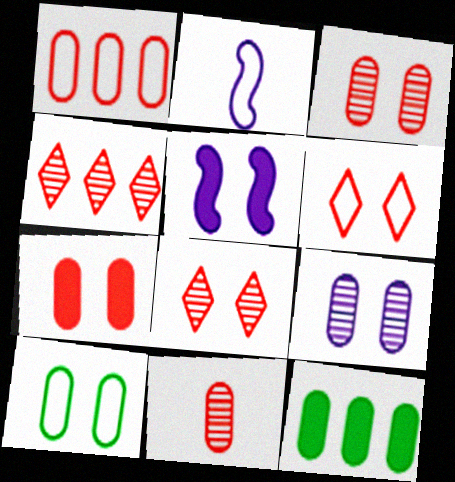[[1, 7, 11], 
[2, 8, 12], 
[5, 8, 10], 
[7, 9, 10]]